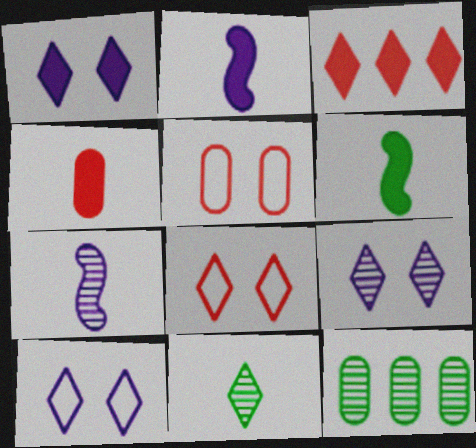[[1, 9, 10], 
[2, 8, 12], 
[3, 10, 11]]